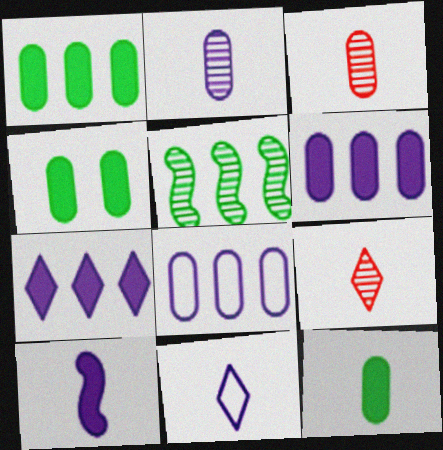[[1, 4, 12], 
[2, 10, 11], 
[3, 4, 8]]